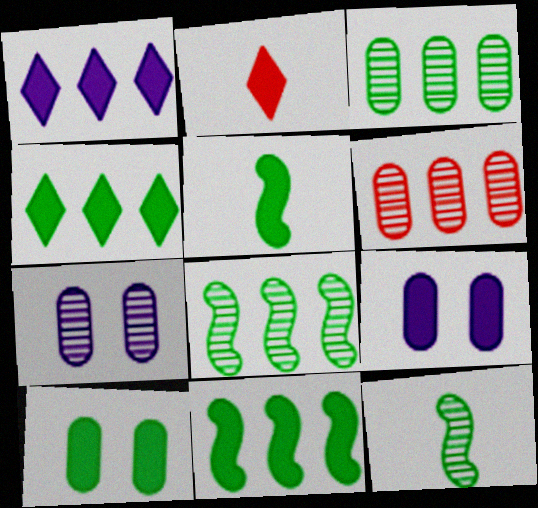[[2, 9, 11], 
[4, 5, 10]]